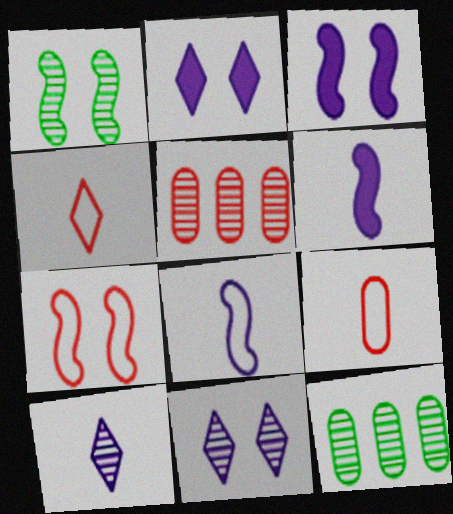[[1, 3, 7], 
[1, 5, 10], 
[3, 4, 12]]